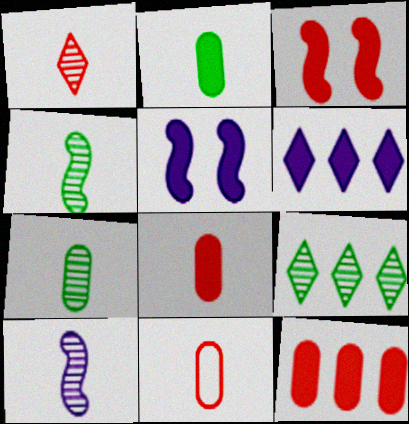[[1, 7, 10], 
[2, 3, 6], 
[5, 9, 11]]